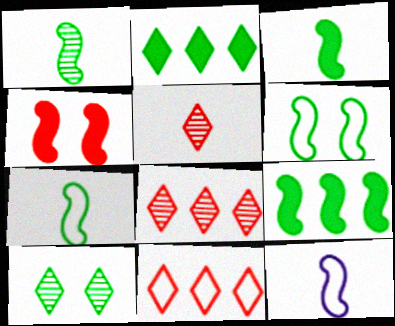[[1, 3, 7], 
[1, 6, 9]]